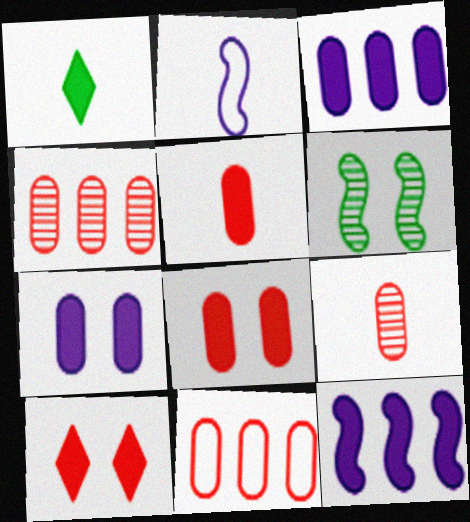[[1, 2, 9], 
[1, 8, 12], 
[8, 9, 11]]